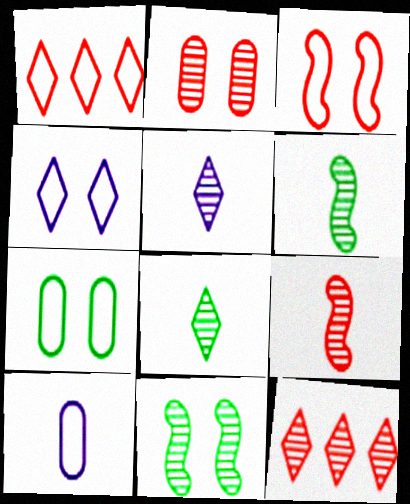[[2, 9, 12], 
[3, 4, 7]]